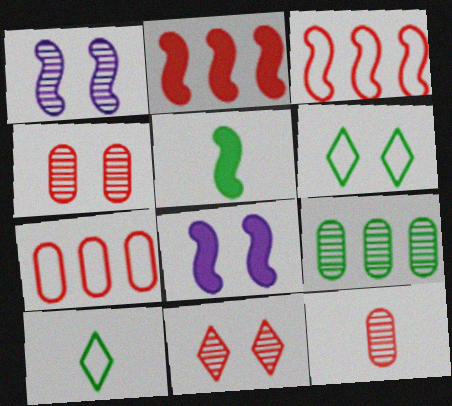[[1, 3, 5], 
[2, 5, 8], 
[4, 6, 8], 
[5, 6, 9]]